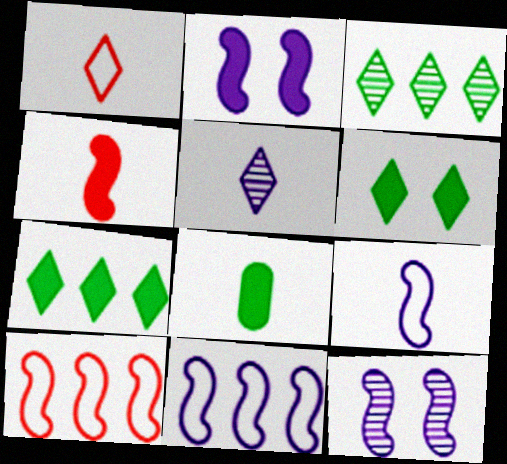[]